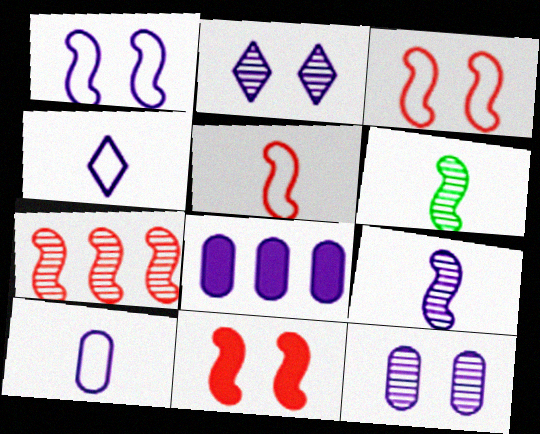[[5, 7, 11], 
[8, 10, 12]]